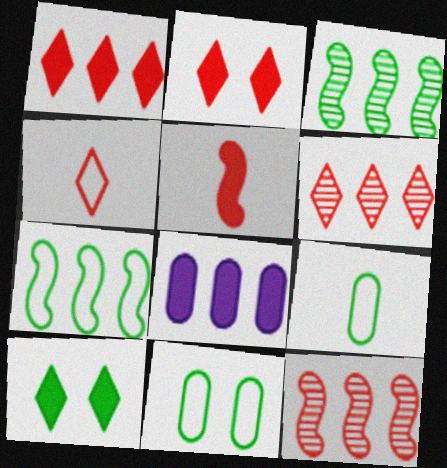[[2, 4, 6], 
[3, 9, 10], 
[5, 8, 10], 
[6, 7, 8]]